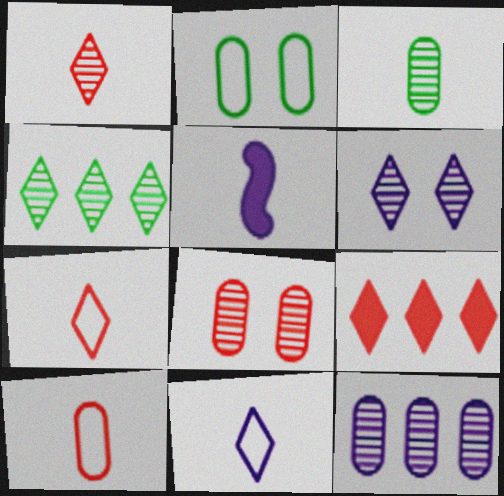[[1, 4, 6], 
[3, 5, 7], 
[3, 8, 12]]